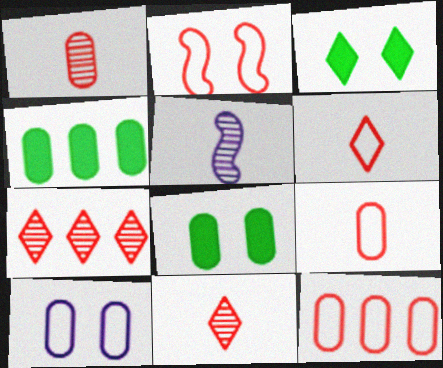[[1, 4, 10], 
[2, 6, 12], 
[3, 5, 12]]